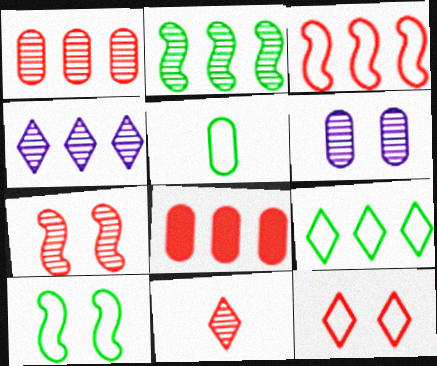[[1, 2, 4], 
[1, 7, 11], 
[2, 6, 11], 
[5, 6, 8], 
[5, 9, 10]]